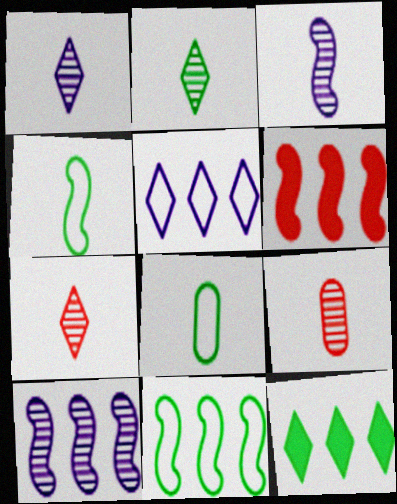[[1, 2, 7], 
[2, 3, 9], 
[6, 10, 11]]